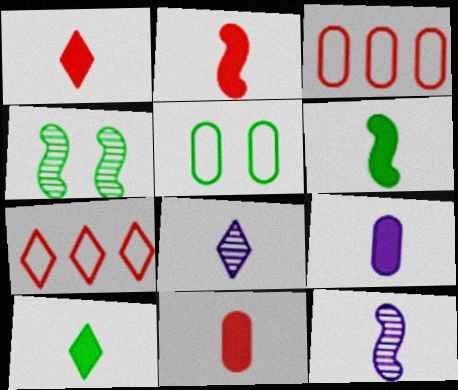[[1, 2, 11], 
[1, 6, 9], 
[2, 9, 10], 
[4, 7, 9]]